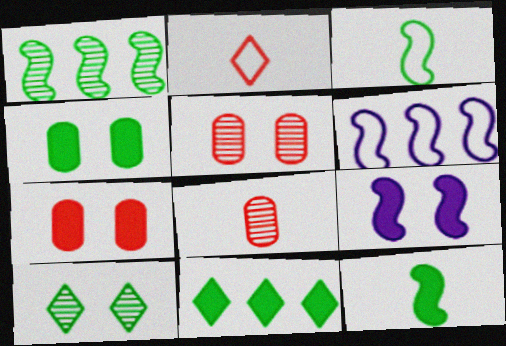[[4, 11, 12]]